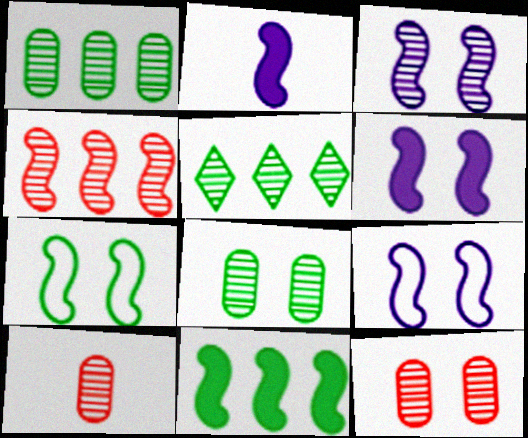[[2, 4, 7], 
[3, 5, 10], 
[3, 6, 9]]